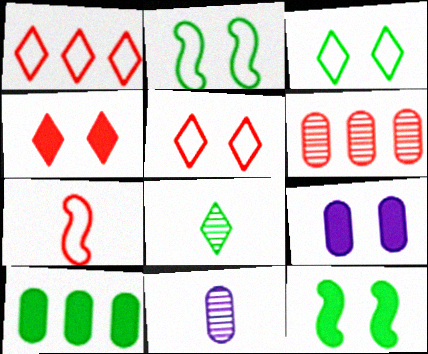[[1, 11, 12], 
[2, 8, 10], 
[4, 6, 7], 
[4, 9, 12]]